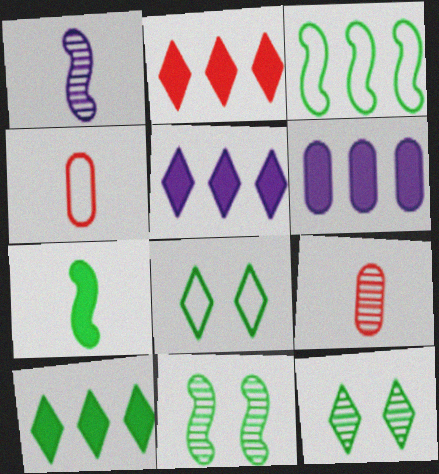[[2, 5, 10], 
[3, 7, 11], 
[4, 5, 11]]